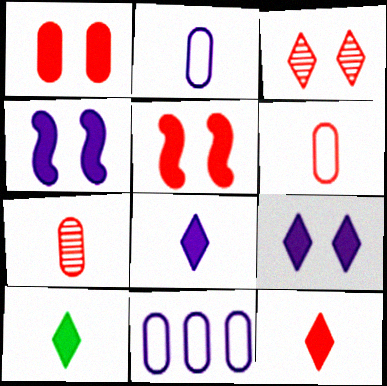[[8, 10, 12]]